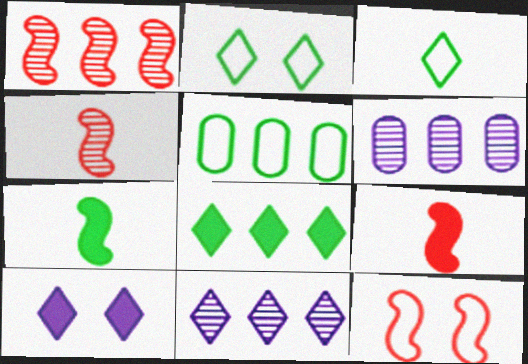[[1, 9, 12], 
[2, 6, 9], 
[4, 5, 10]]